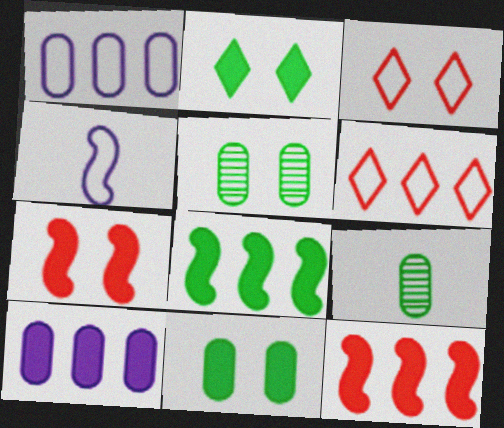[]